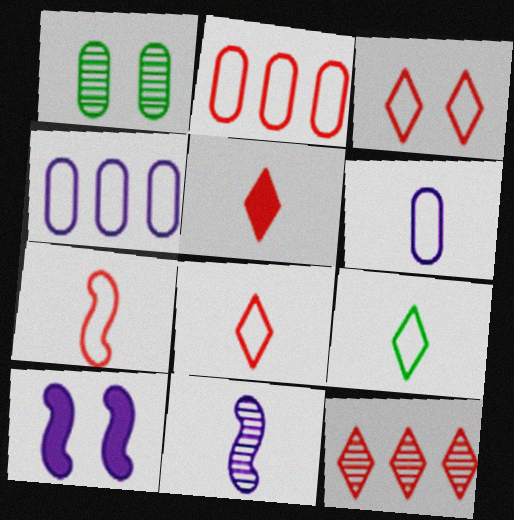[[1, 3, 10], 
[1, 11, 12], 
[2, 3, 7], 
[3, 5, 12], 
[6, 7, 9]]